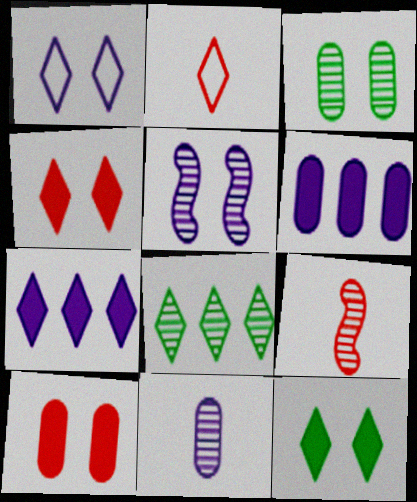[]